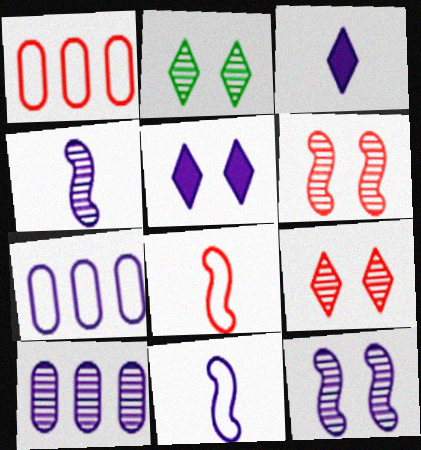[[3, 7, 12], 
[4, 5, 7], 
[5, 10, 11]]